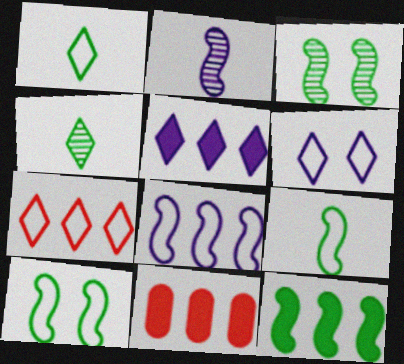[[1, 6, 7], 
[3, 9, 12], 
[5, 11, 12]]